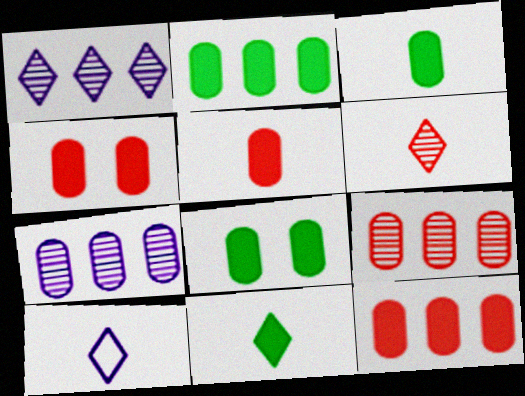[[2, 3, 8], 
[4, 5, 12], 
[6, 10, 11]]